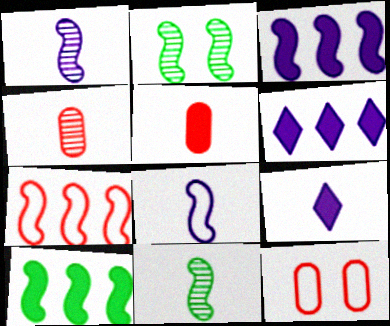[[6, 11, 12]]